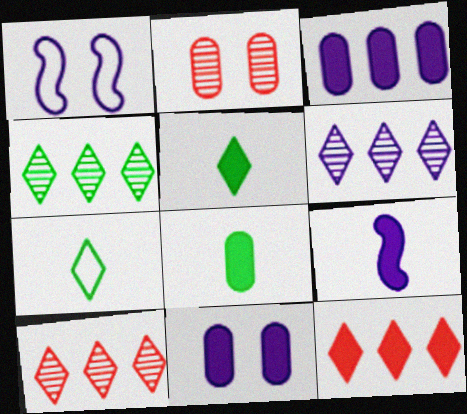[[1, 8, 10], 
[4, 6, 10]]